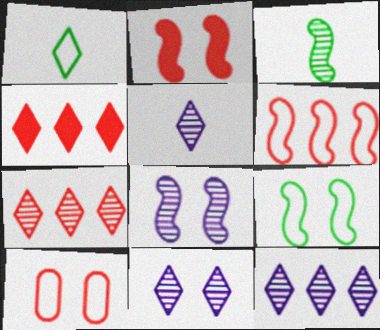[[1, 4, 11], 
[2, 8, 9], 
[5, 11, 12]]